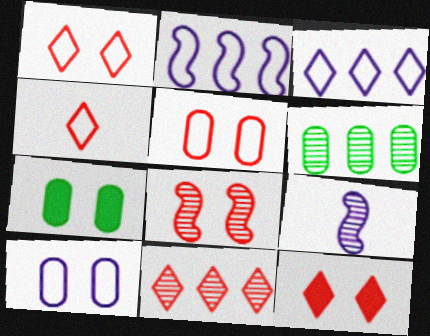[[4, 11, 12], 
[5, 8, 12]]